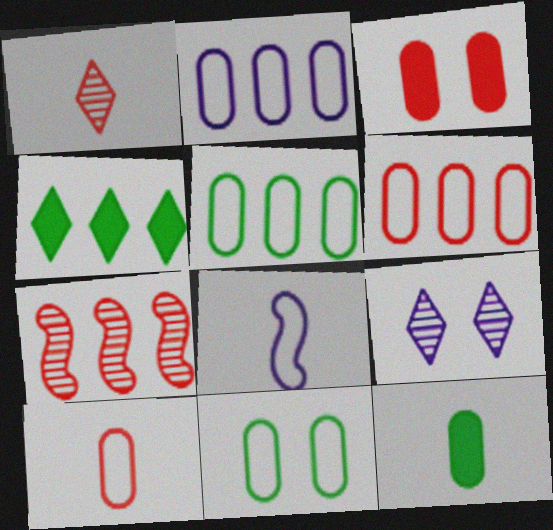[[1, 8, 12], 
[2, 4, 7], 
[2, 5, 6], 
[2, 10, 11]]